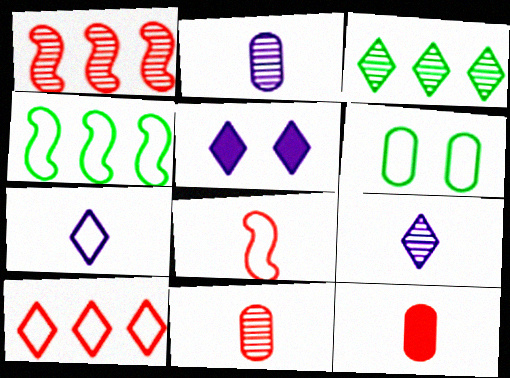[[4, 5, 11]]